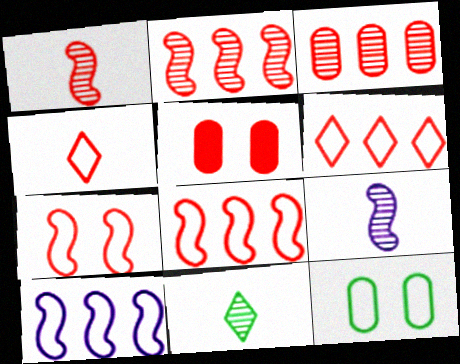[[1, 5, 6], 
[2, 4, 5], 
[4, 10, 12], 
[5, 10, 11]]